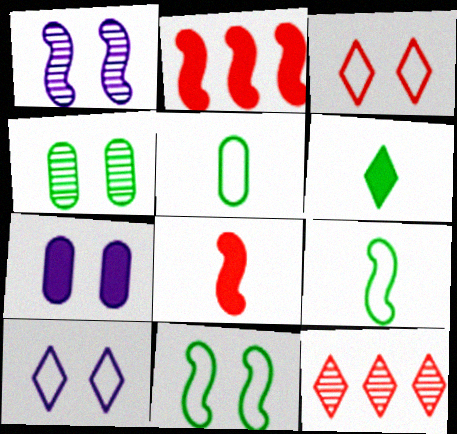[[1, 2, 9], 
[1, 7, 10], 
[2, 6, 7], 
[6, 10, 12], 
[7, 9, 12]]